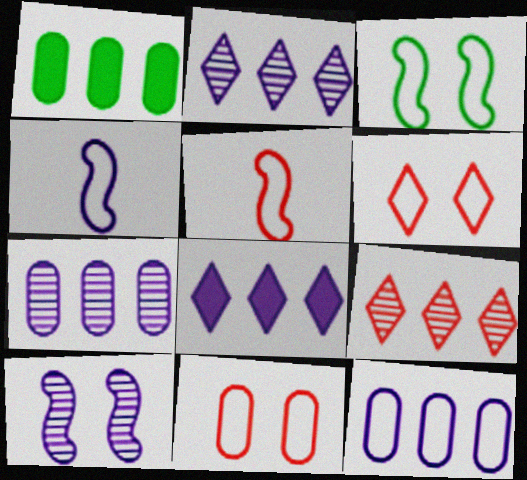[]